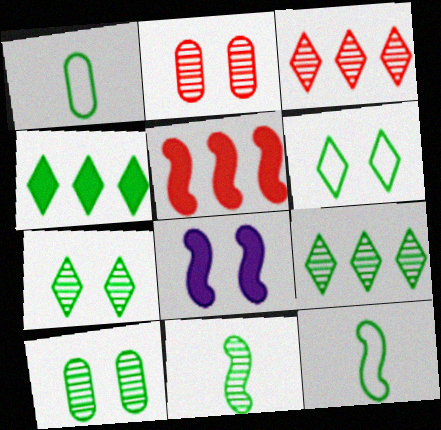[[1, 3, 8], 
[2, 6, 8], 
[4, 10, 12], 
[9, 10, 11]]